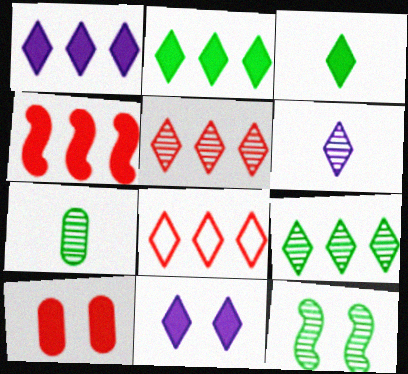[[1, 8, 9], 
[7, 9, 12]]